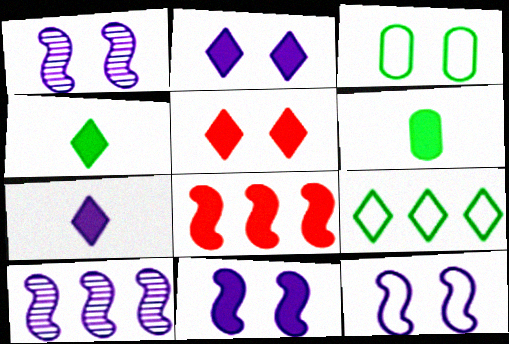[[1, 3, 5], 
[1, 11, 12], 
[2, 6, 8]]